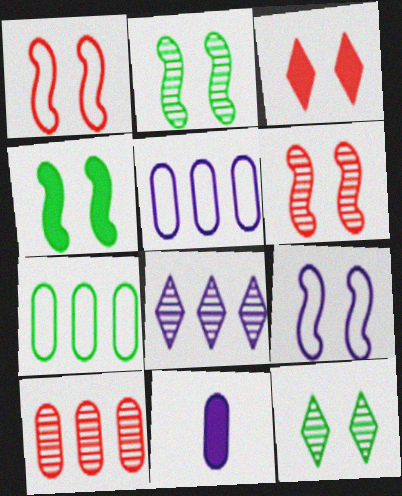[[4, 6, 9], 
[8, 9, 11]]